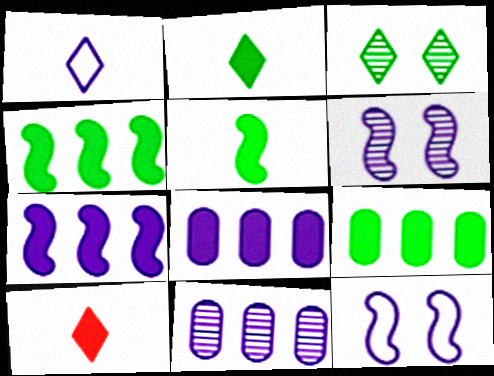[[1, 6, 8]]